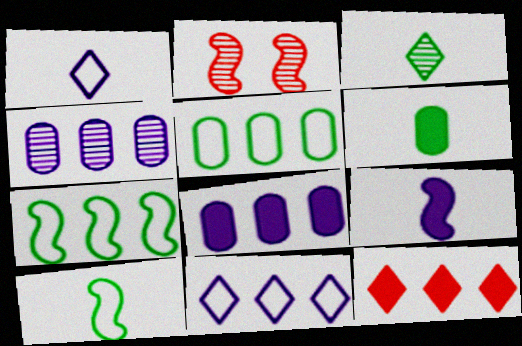[[2, 3, 4], 
[2, 6, 11], 
[2, 7, 9], 
[3, 6, 10], 
[4, 7, 12]]